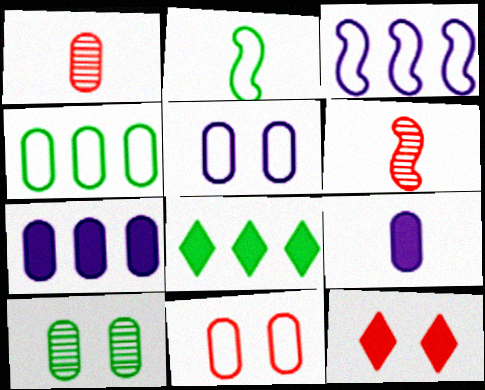[[2, 8, 10], 
[5, 6, 8]]